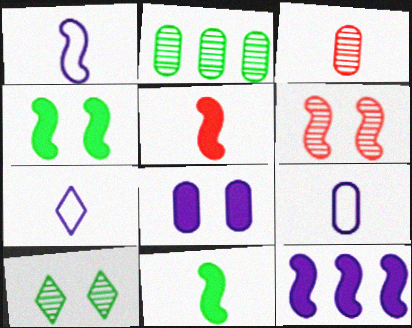[[1, 7, 9], 
[3, 7, 11], 
[4, 5, 12]]